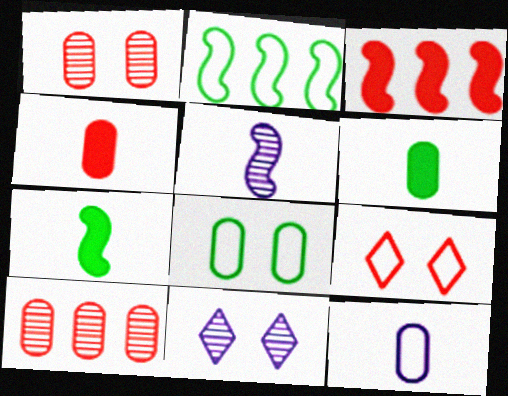[[2, 4, 11], 
[2, 9, 12]]